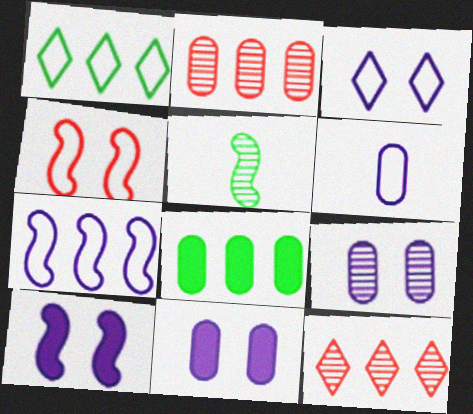[[1, 4, 6], 
[3, 6, 7], 
[3, 9, 10], 
[5, 9, 12], 
[7, 8, 12]]